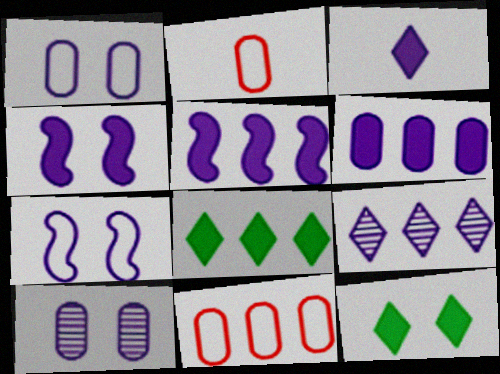[[3, 4, 6]]